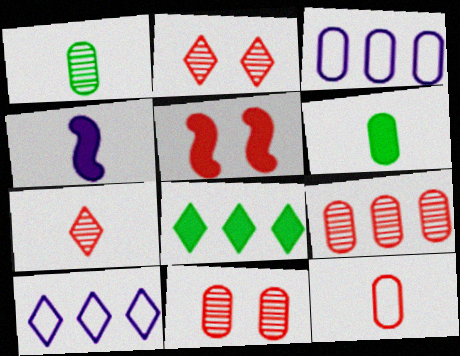[[1, 5, 10], 
[3, 6, 11]]